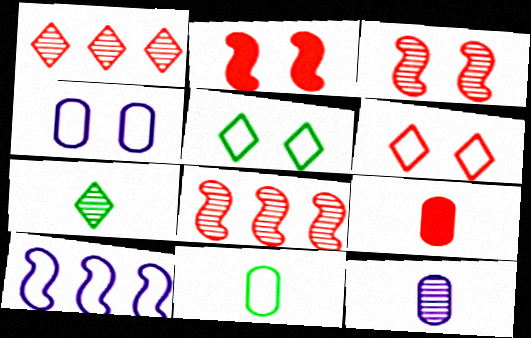[[6, 8, 9], 
[6, 10, 11], 
[9, 11, 12]]